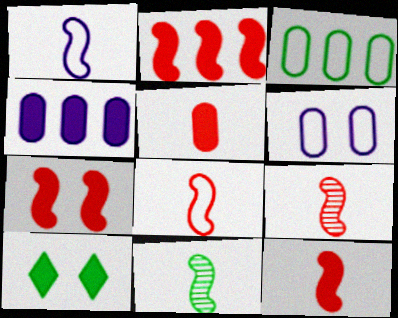[[1, 11, 12], 
[2, 7, 12], 
[3, 10, 11], 
[4, 10, 12], 
[8, 9, 12]]